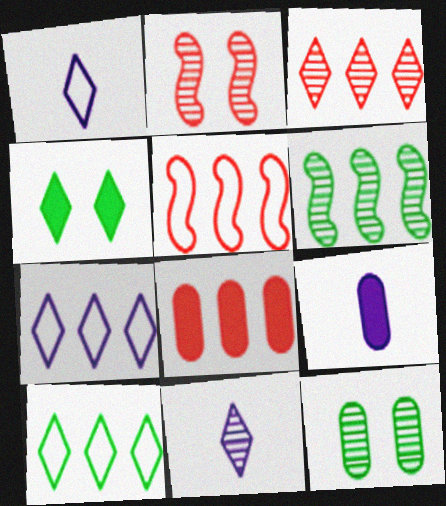[[1, 3, 4], 
[2, 9, 10], 
[3, 5, 8], 
[6, 7, 8]]